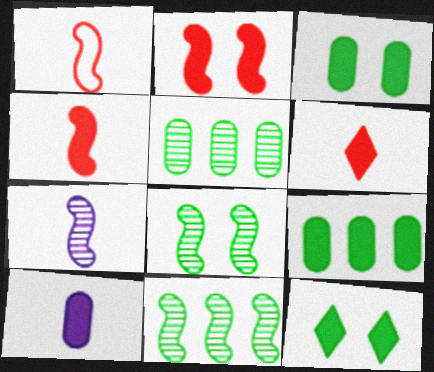[]